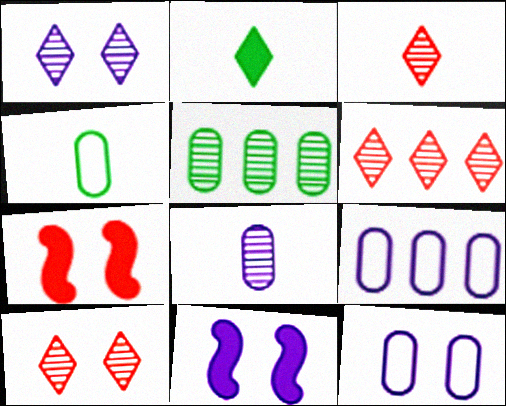[[1, 11, 12], 
[3, 6, 10], 
[4, 6, 11]]